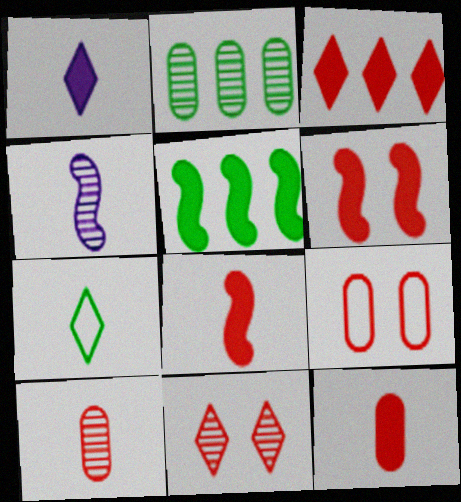[[2, 4, 11], 
[3, 6, 12], 
[4, 7, 12], 
[6, 9, 11]]